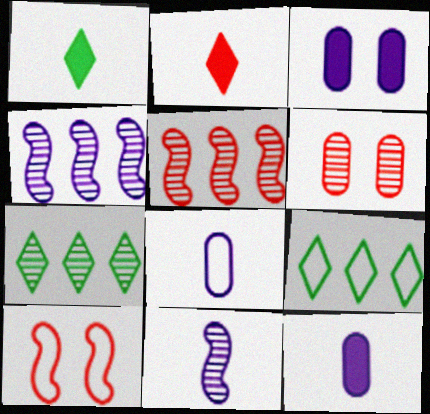[[6, 7, 11], 
[7, 10, 12], 
[8, 9, 10]]